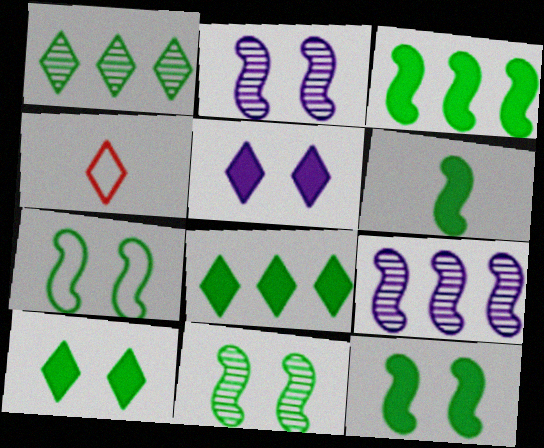[[1, 4, 5], 
[3, 6, 12], 
[7, 11, 12]]